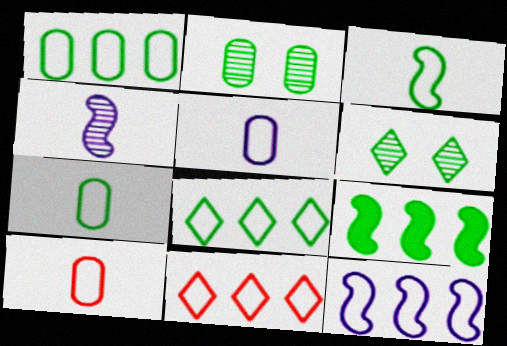[[1, 11, 12], 
[5, 7, 10], 
[6, 7, 9]]